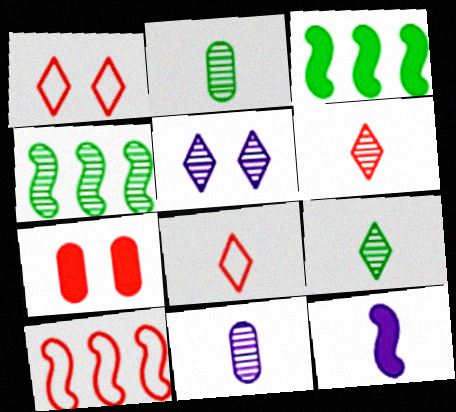[[1, 3, 11], 
[2, 8, 12], 
[6, 7, 10]]